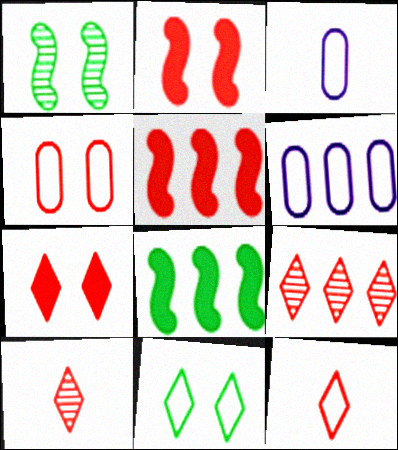[[4, 5, 10], 
[6, 8, 9], 
[7, 9, 12]]